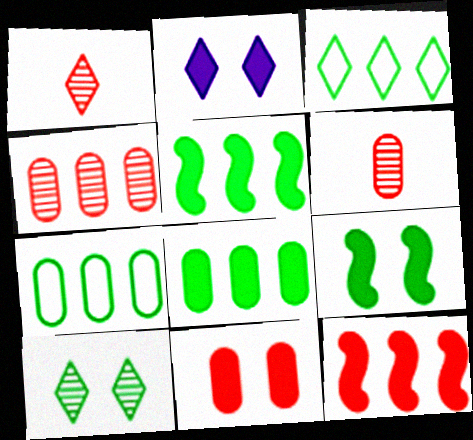[[1, 2, 3], 
[2, 9, 11]]